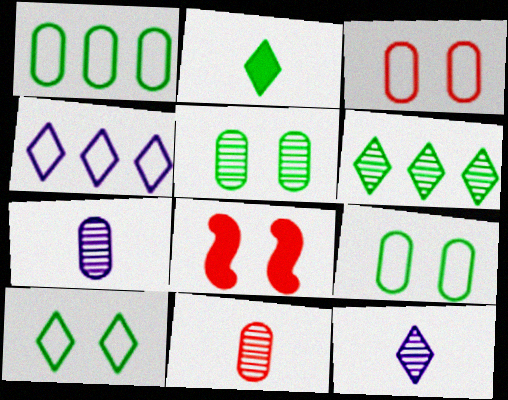[[1, 8, 12], 
[2, 6, 10]]